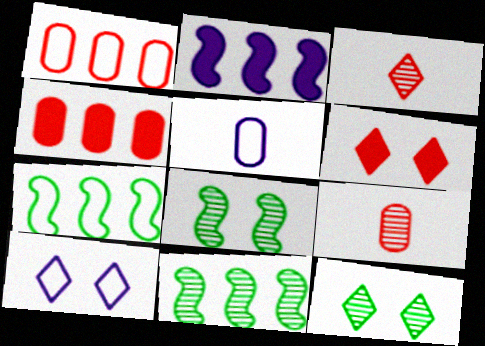[[5, 6, 11], 
[6, 10, 12]]